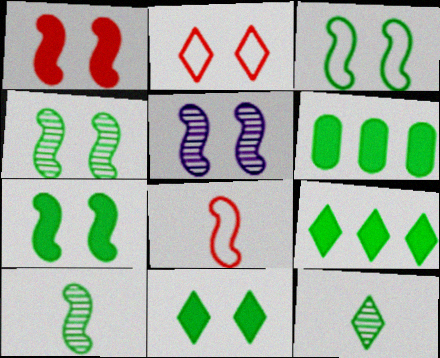[[1, 3, 5], 
[3, 4, 7], 
[3, 6, 12]]